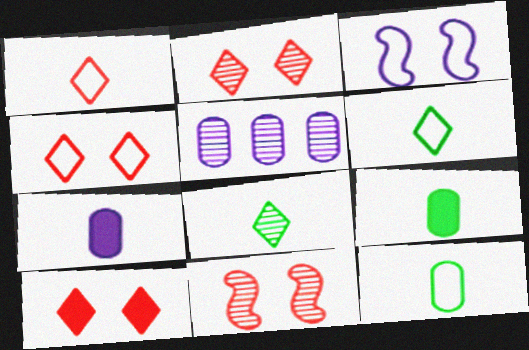[[2, 4, 10], 
[5, 8, 11]]